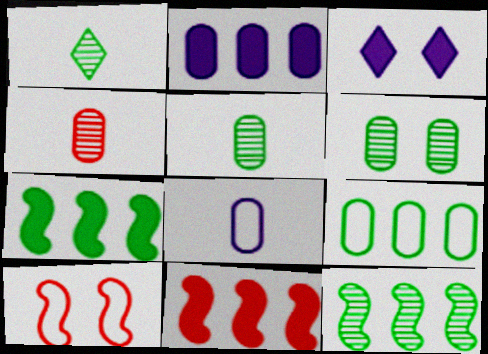[[1, 2, 10], 
[1, 6, 12], 
[3, 6, 10]]